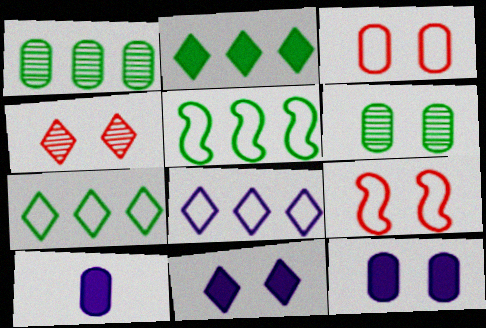[[1, 2, 5], 
[1, 3, 10], 
[3, 6, 12], 
[4, 5, 10], 
[6, 9, 11]]